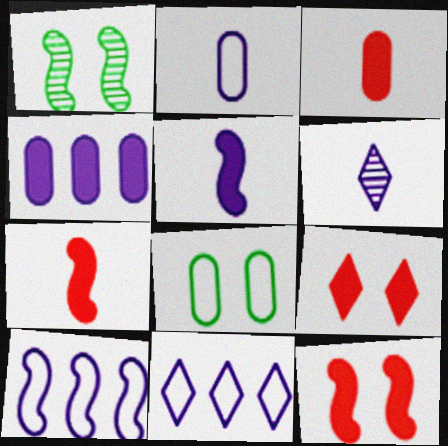[[1, 3, 11], 
[1, 7, 10], 
[2, 5, 6]]